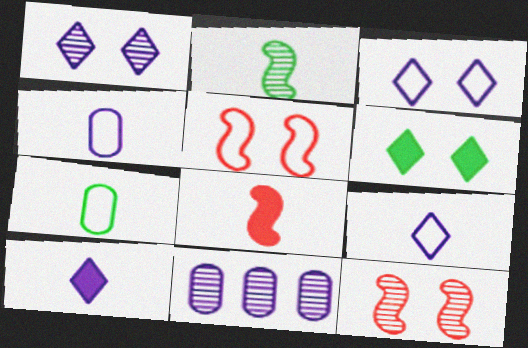[]